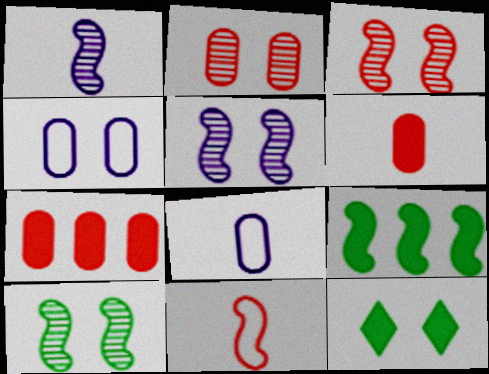[[3, 4, 12], 
[3, 5, 10], 
[5, 9, 11]]